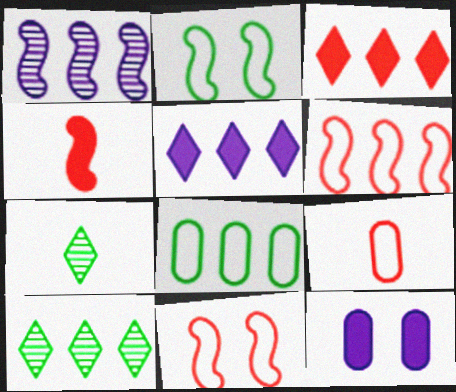[[1, 2, 4], 
[1, 3, 8], 
[6, 7, 12]]